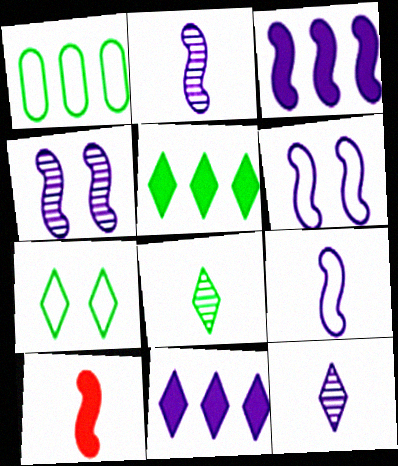[[2, 3, 6], 
[3, 4, 9], 
[5, 7, 8]]